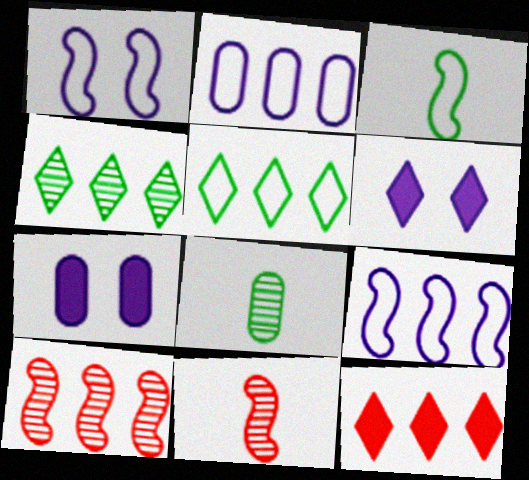[[1, 8, 12], 
[5, 7, 11]]